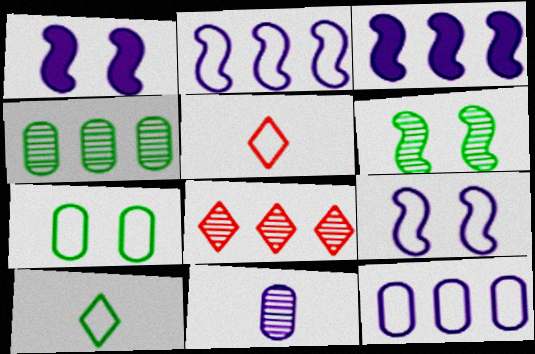[[1, 4, 5], 
[2, 5, 7], 
[6, 8, 11]]